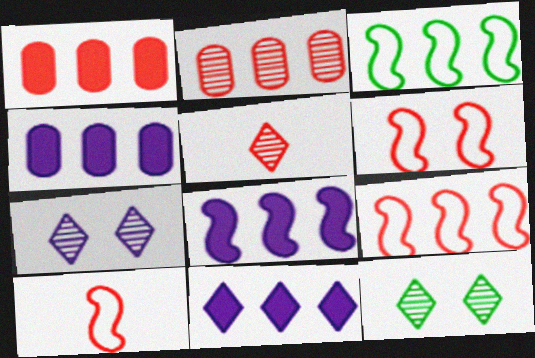[[1, 5, 6], 
[2, 3, 11], 
[4, 8, 11], 
[4, 10, 12], 
[6, 9, 10]]